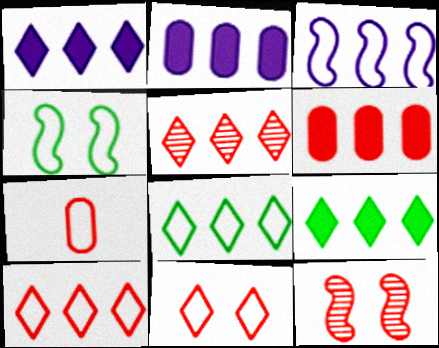[[1, 5, 8]]